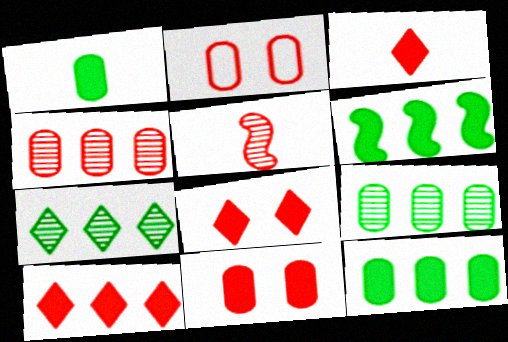[[2, 5, 10], 
[3, 8, 10]]